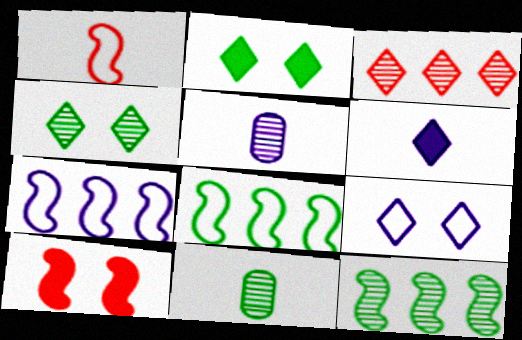[[1, 6, 11], 
[2, 8, 11], 
[4, 11, 12]]